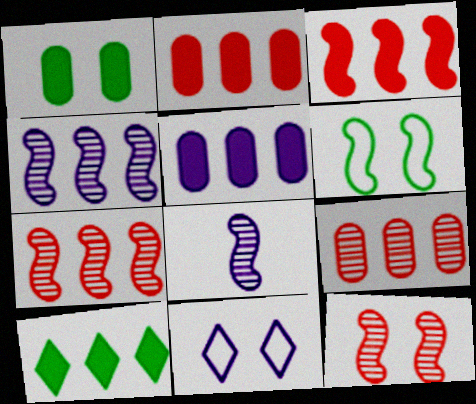[[1, 11, 12], 
[3, 5, 10], 
[3, 6, 8], 
[5, 8, 11]]